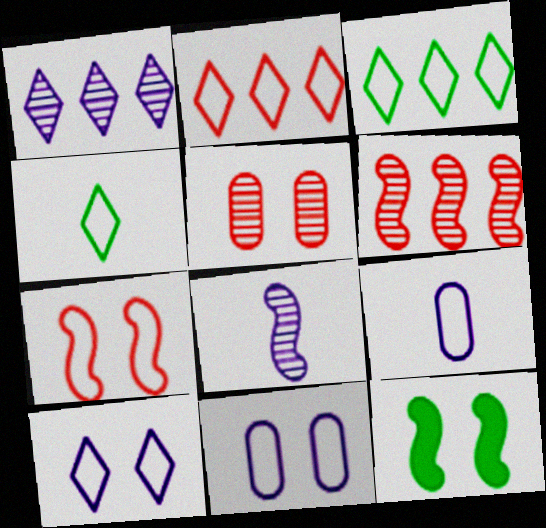[[2, 4, 10], 
[3, 7, 9], 
[5, 10, 12]]